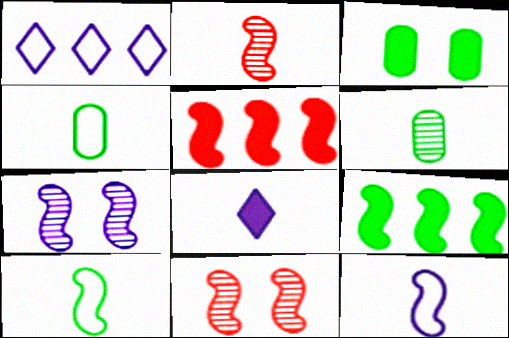[[1, 2, 3], 
[2, 4, 8], 
[3, 5, 8], 
[5, 7, 10], 
[9, 11, 12]]